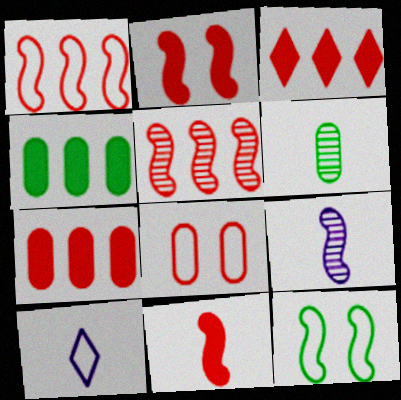[[6, 10, 11]]